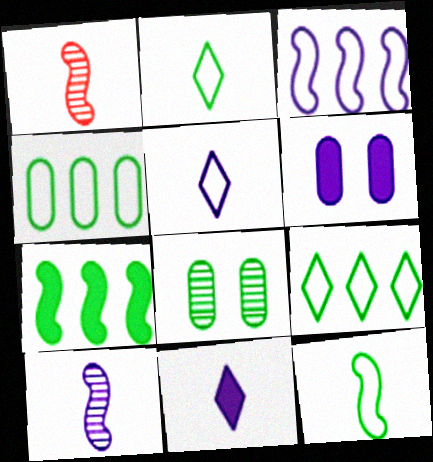[[1, 6, 9], 
[2, 7, 8]]